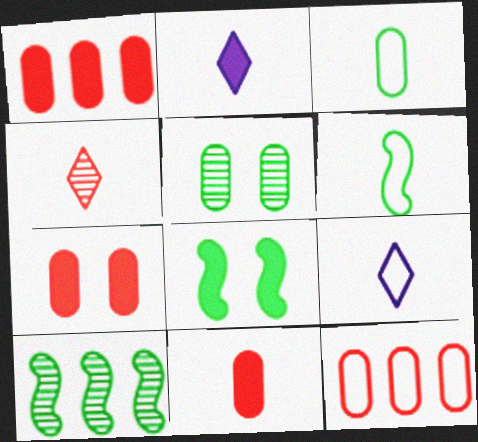[[1, 2, 8], 
[1, 7, 11], 
[6, 8, 10], 
[7, 9, 10]]